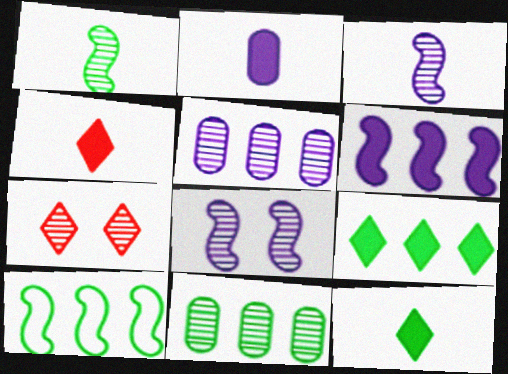[[1, 5, 7], 
[2, 7, 10], 
[3, 7, 11], 
[9, 10, 11]]